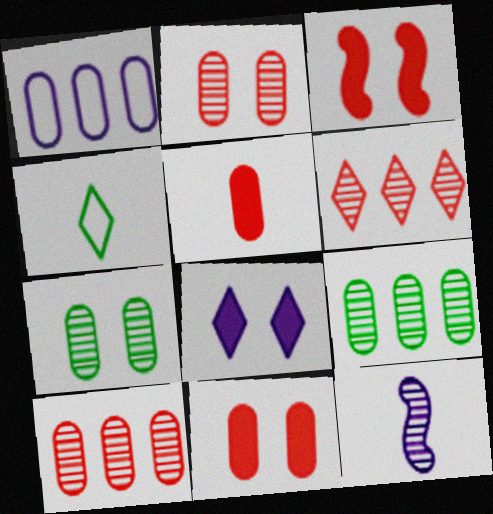[[1, 5, 7], 
[1, 8, 12], 
[4, 5, 12], 
[4, 6, 8], 
[6, 7, 12]]